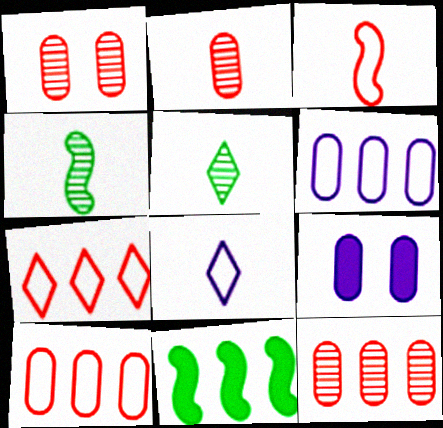[[1, 2, 12], 
[1, 8, 11], 
[4, 7, 9]]